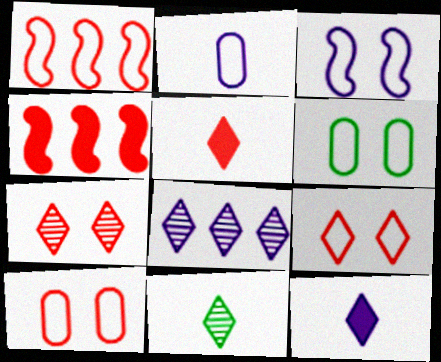[[3, 6, 9], 
[7, 8, 11]]